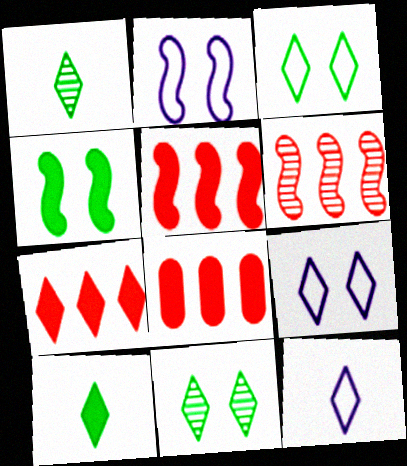[[1, 2, 8], 
[1, 7, 9], 
[5, 7, 8], 
[7, 11, 12]]